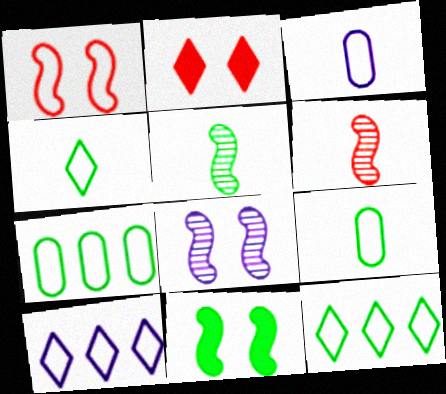[[1, 3, 12], 
[1, 8, 11], 
[1, 9, 10]]